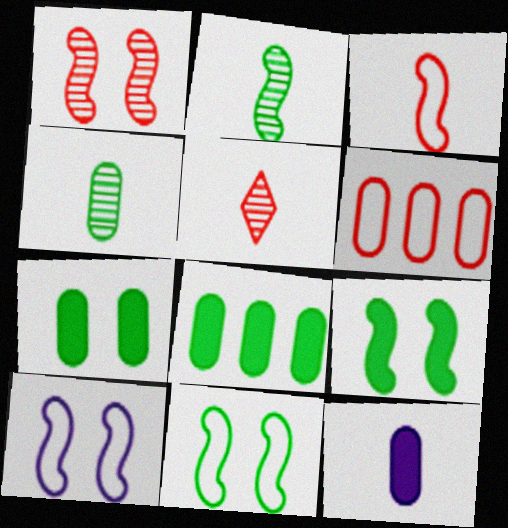[[1, 9, 10], 
[5, 8, 10]]